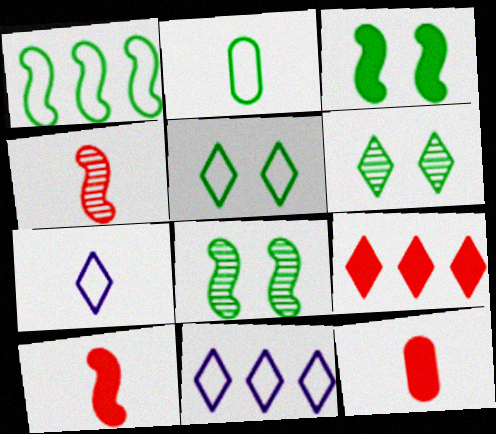[[1, 2, 5], 
[6, 7, 9], 
[8, 11, 12]]